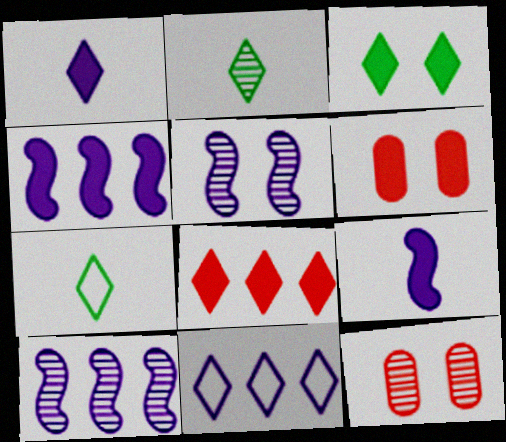[[1, 3, 8], 
[2, 10, 12], 
[4, 7, 12], 
[6, 7, 10]]